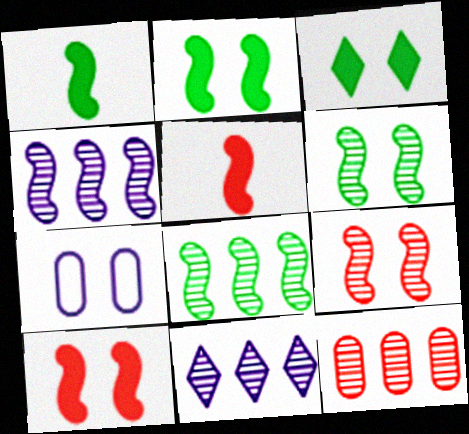[[3, 7, 9], 
[8, 11, 12]]